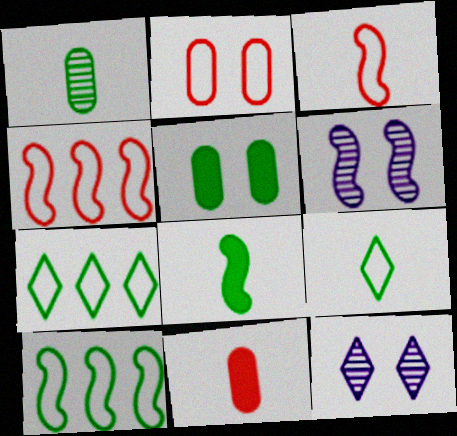[[1, 8, 9], 
[4, 6, 8], 
[6, 7, 11], 
[10, 11, 12]]